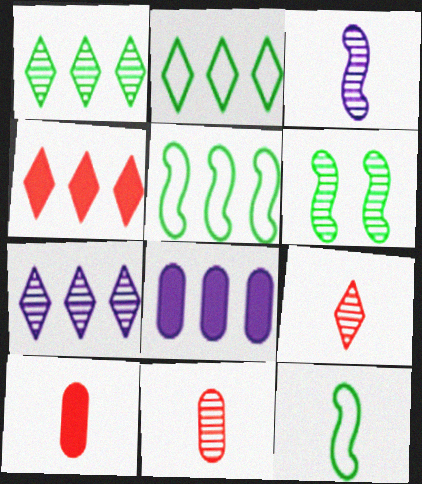[[2, 4, 7], 
[6, 7, 11]]